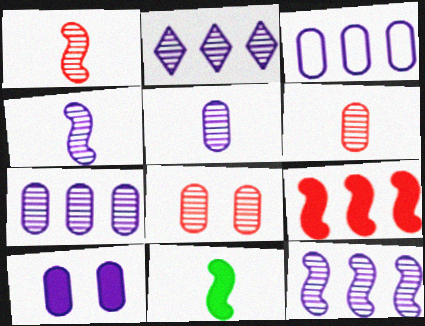[[2, 7, 12], 
[3, 5, 10]]